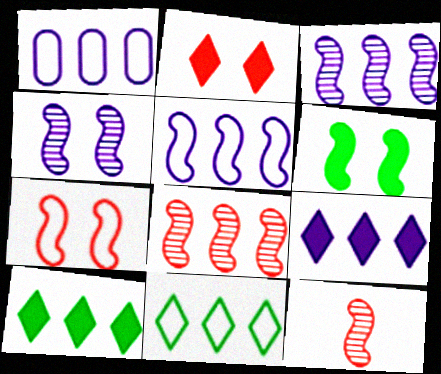[[1, 3, 9], 
[1, 8, 10], 
[4, 6, 7], 
[5, 6, 12]]